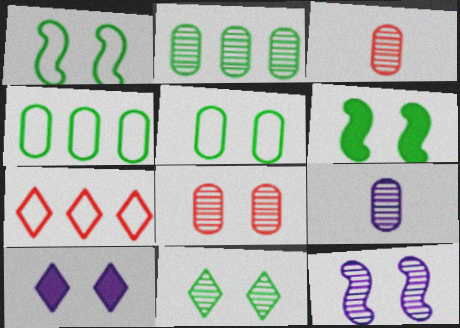[[1, 8, 10], 
[2, 8, 9], 
[5, 6, 11], 
[6, 7, 9], 
[8, 11, 12]]